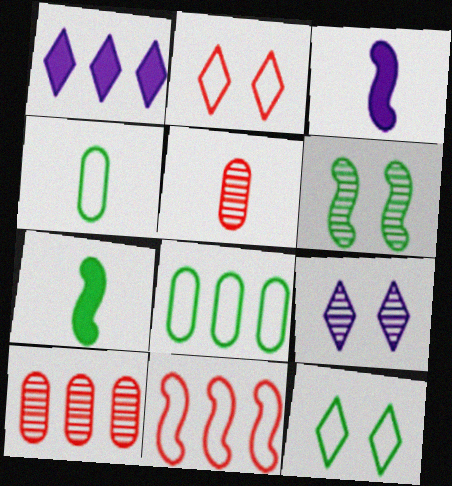[[3, 6, 11], 
[3, 10, 12]]